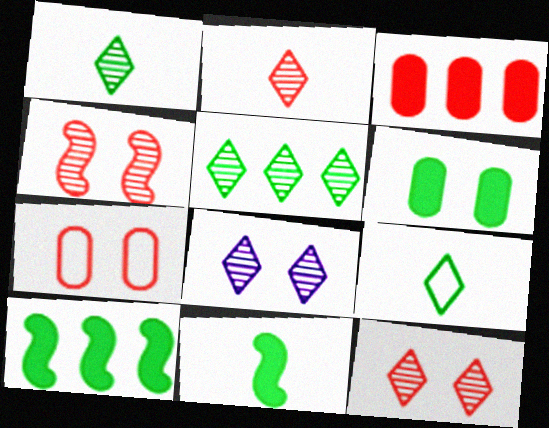[[2, 5, 8]]